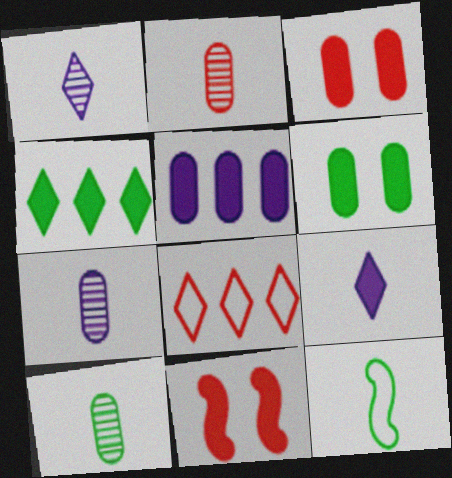[[2, 7, 10], 
[2, 8, 11], 
[2, 9, 12]]